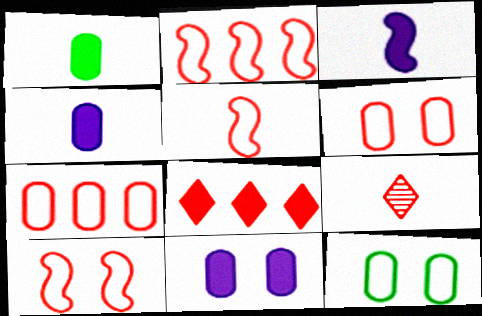[[2, 5, 10]]